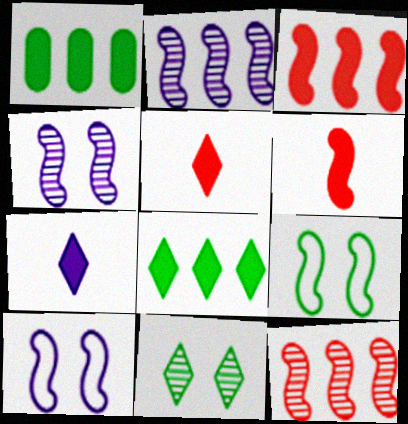[[2, 6, 9]]